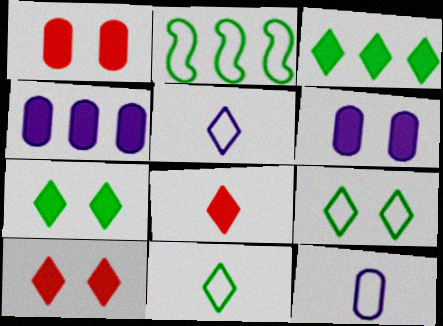[]